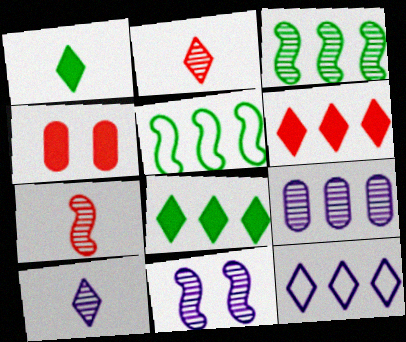[[3, 7, 11], 
[4, 5, 10], 
[5, 6, 9], 
[9, 10, 11]]